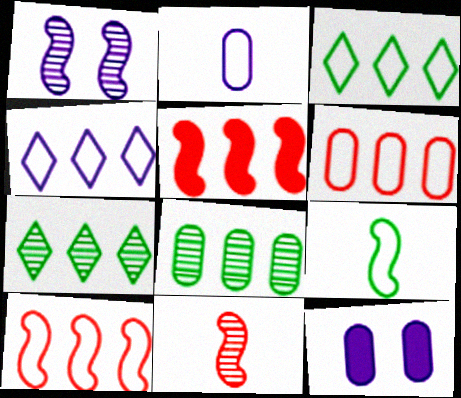[[1, 5, 9], 
[3, 11, 12], 
[4, 5, 8]]